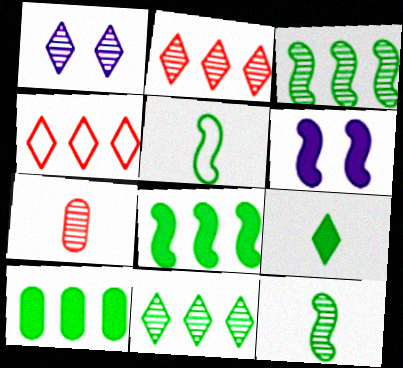[[1, 3, 7], 
[1, 4, 9]]